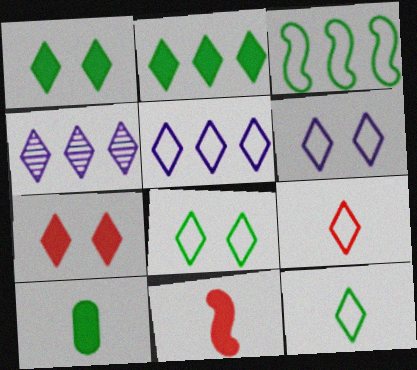[[1, 4, 9], 
[4, 7, 12], 
[5, 8, 9]]